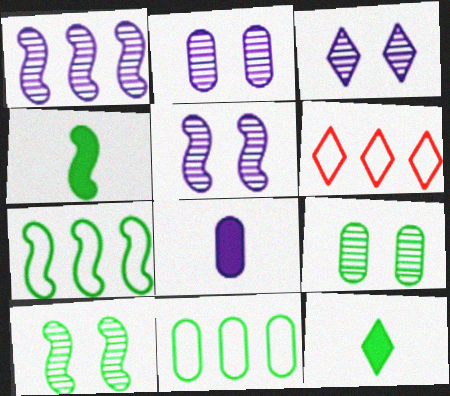[[2, 3, 5], 
[2, 4, 6], 
[3, 6, 12], 
[4, 7, 10], 
[6, 8, 10], 
[7, 9, 12], 
[10, 11, 12]]